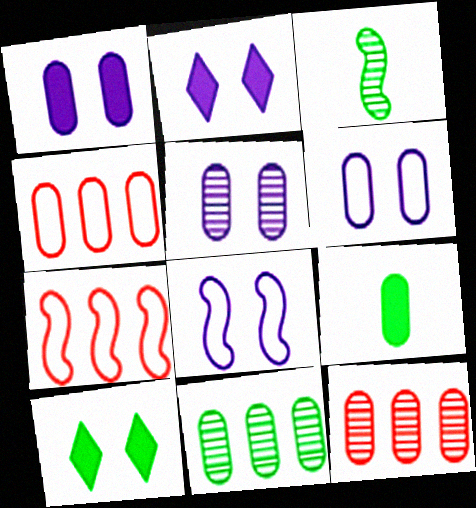[[1, 5, 6], 
[2, 3, 4], 
[2, 5, 8], 
[4, 5, 9], 
[6, 9, 12]]